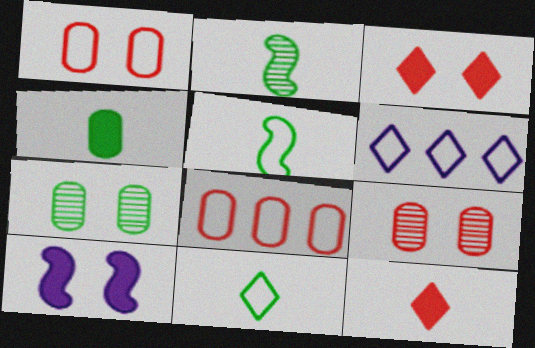[[1, 5, 6], 
[2, 4, 11]]